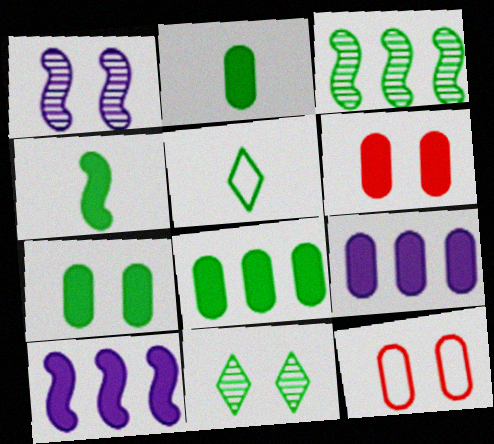[[2, 6, 9], 
[2, 7, 8], 
[3, 5, 7]]